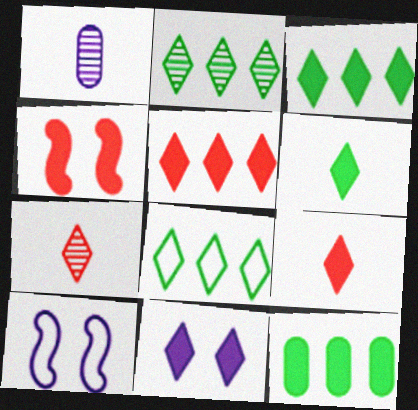[[1, 4, 8], 
[2, 3, 8], 
[3, 9, 11], 
[5, 6, 11], 
[7, 8, 11], 
[7, 10, 12]]